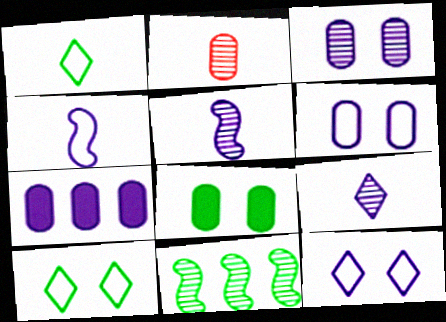[[1, 8, 11], 
[5, 7, 12]]